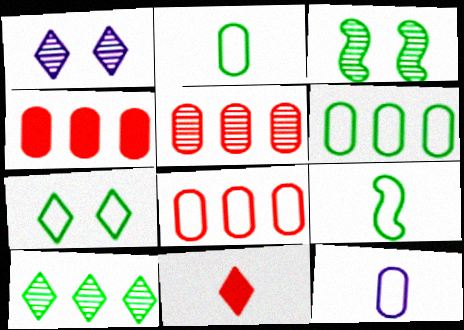[[1, 4, 9], 
[4, 5, 8], 
[6, 7, 9]]